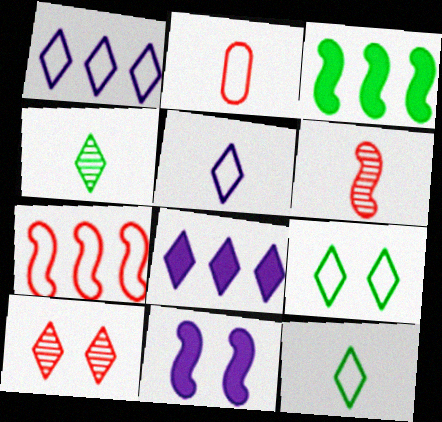[[8, 10, 12]]